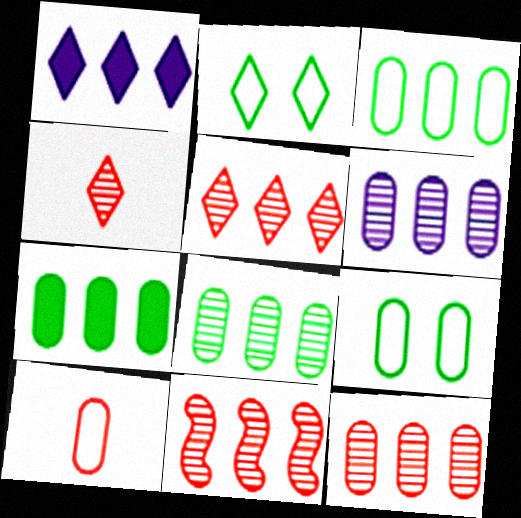[[1, 2, 4], 
[1, 3, 11], 
[3, 7, 8], 
[5, 11, 12], 
[6, 8, 12]]